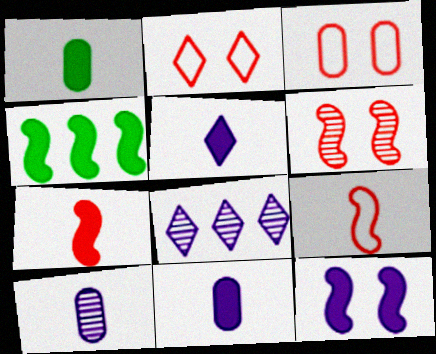[[1, 5, 7], 
[2, 4, 10], 
[4, 7, 12]]